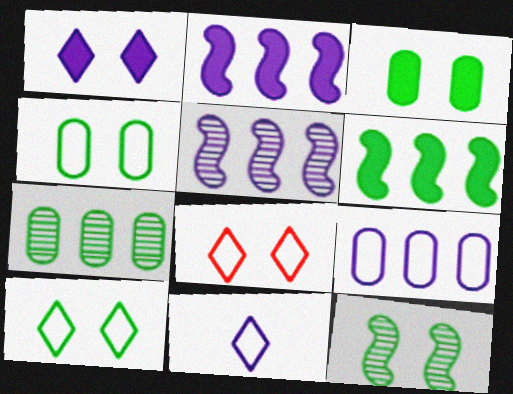[[3, 10, 12]]